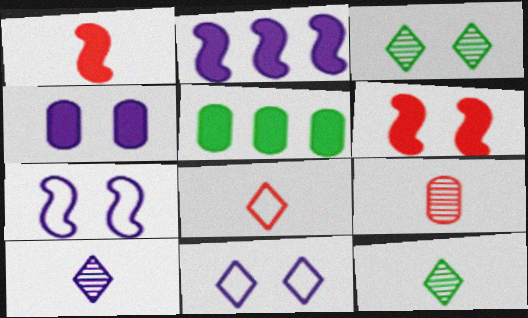[[1, 8, 9]]